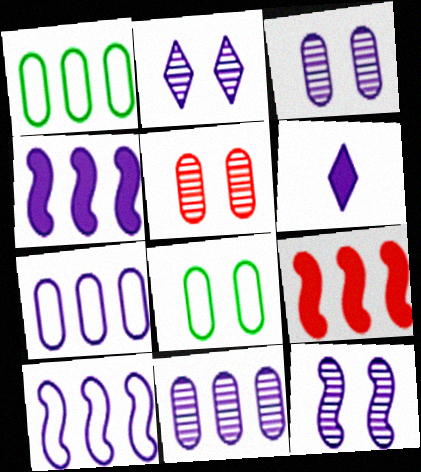[[2, 3, 12], 
[3, 6, 10], 
[6, 7, 12]]